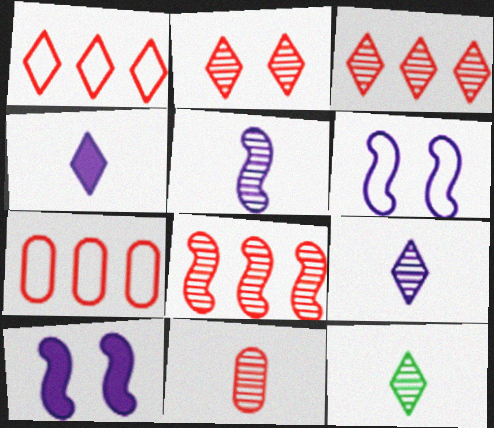[[2, 8, 11], 
[5, 11, 12], 
[7, 10, 12]]